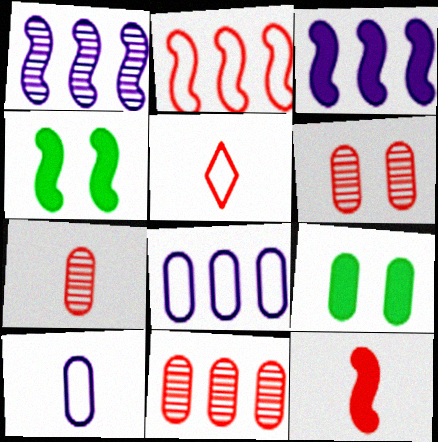[[1, 5, 9], 
[3, 4, 12], 
[5, 7, 12], 
[6, 7, 11], 
[7, 8, 9], 
[9, 10, 11]]